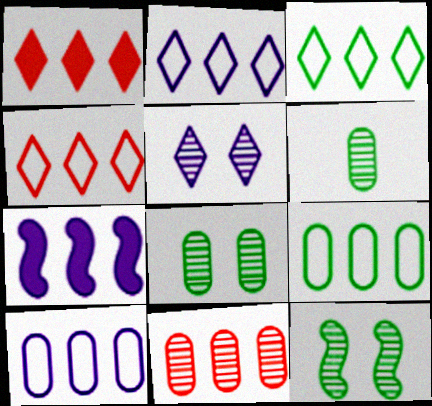[[2, 3, 4], 
[3, 7, 11]]